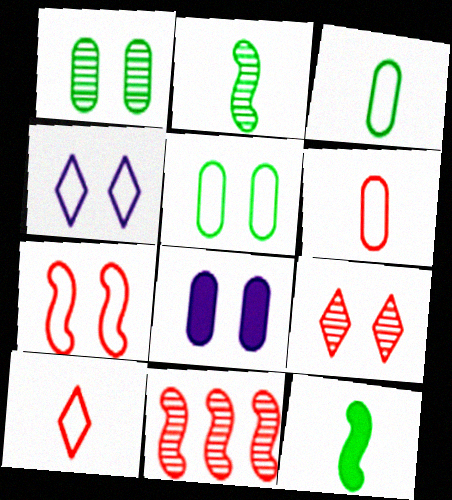[[4, 5, 7]]